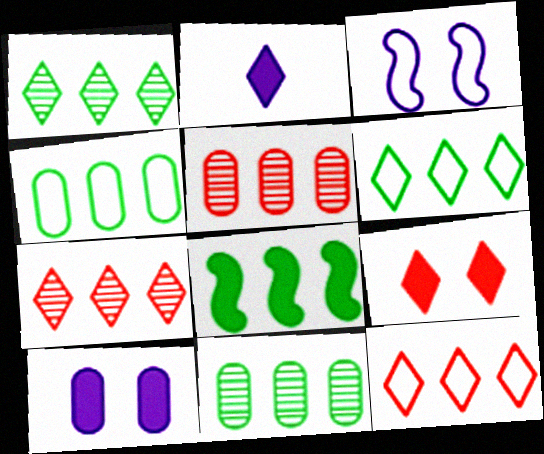[[1, 4, 8], 
[6, 8, 11]]